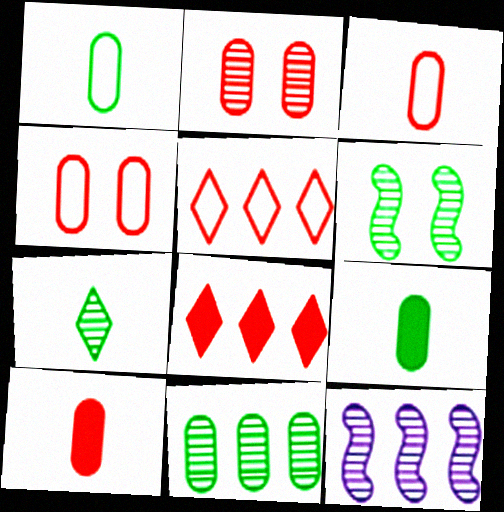[[2, 7, 12], 
[6, 7, 11]]